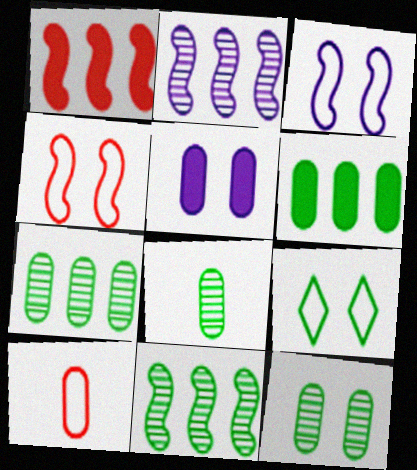[[5, 7, 10], 
[7, 8, 12]]